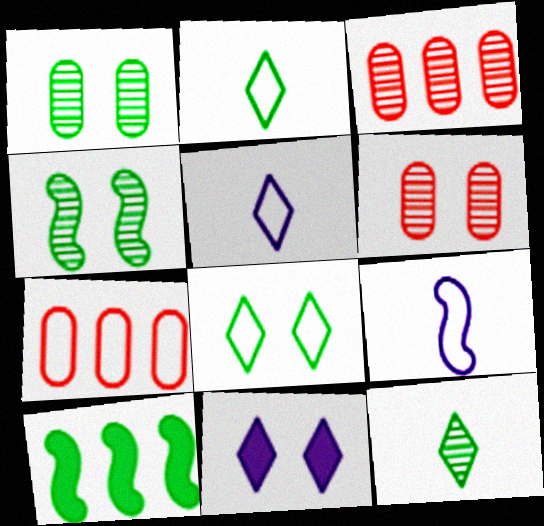[[1, 2, 10], 
[5, 6, 10], 
[7, 8, 9]]